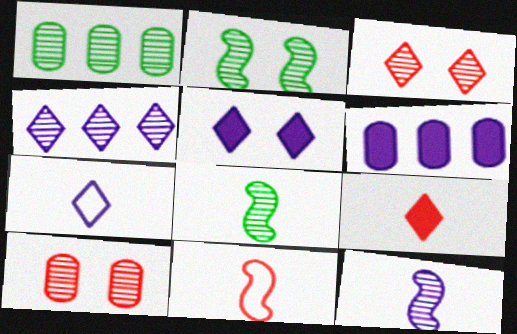[[1, 3, 12], 
[1, 5, 11], 
[4, 5, 7], 
[4, 8, 10]]